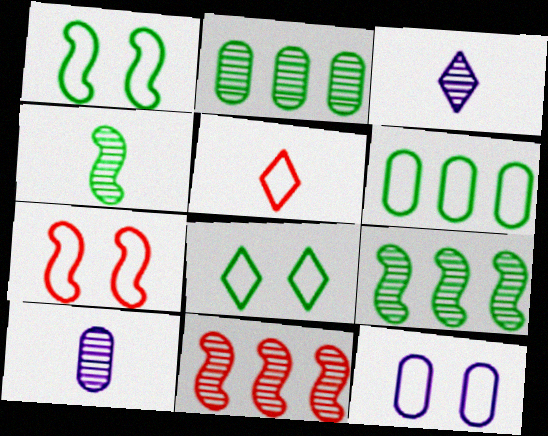[[7, 8, 12]]